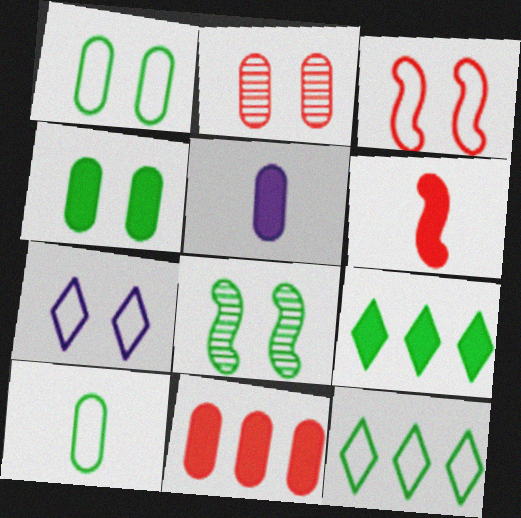[[1, 3, 7], 
[4, 5, 11], 
[8, 9, 10]]